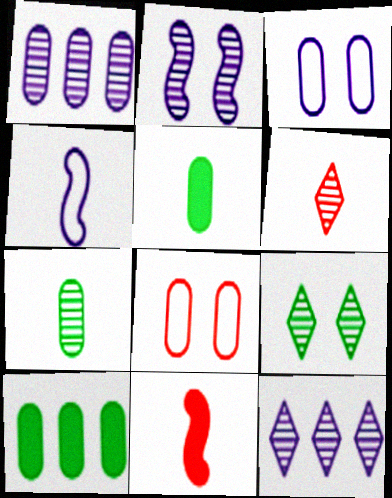[[1, 5, 8], 
[4, 5, 6], 
[6, 9, 12]]